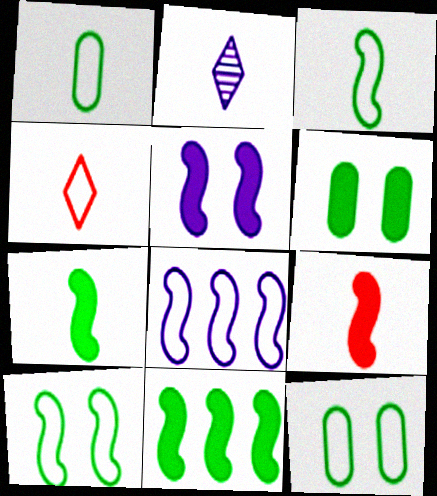[[1, 2, 9], 
[4, 8, 12], 
[5, 9, 11]]